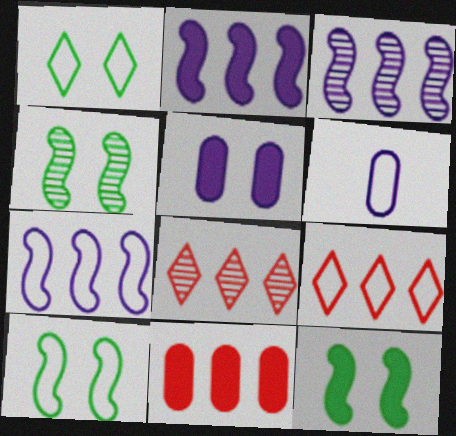[[2, 3, 7], 
[4, 10, 12], 
[6, 8, 12], 
[6, 9, 10]]